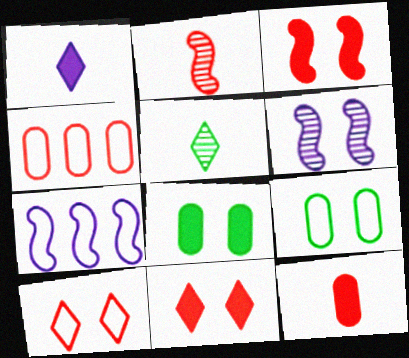[[2, 4, 11], 
[6, 8, 10], 
[6, 9, 11]]